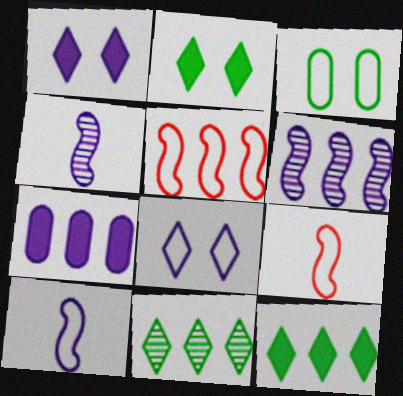[[4, 7, 8], 
[5, 7, 11]]